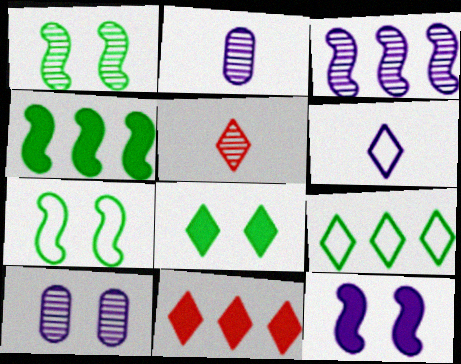[[2, 7, 11]]